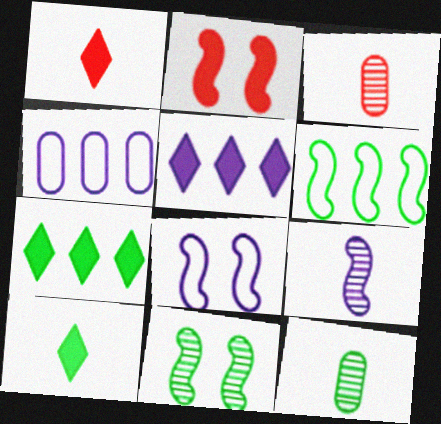[[1, 4, 11], 
[2, 6, 9], 
[2, 8, 11], 
[3, 7, 8]]